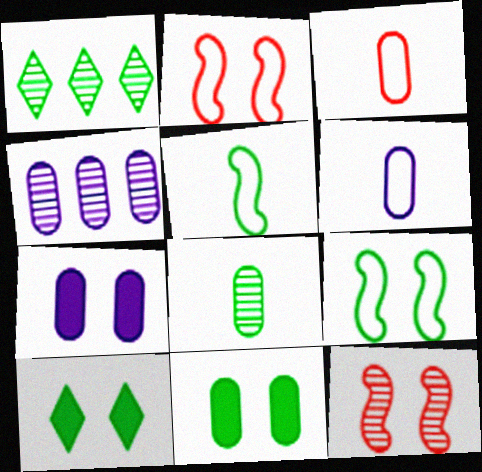[[1, 5, 11], 
[3, 4, 11], 
[4, 6, 7]]